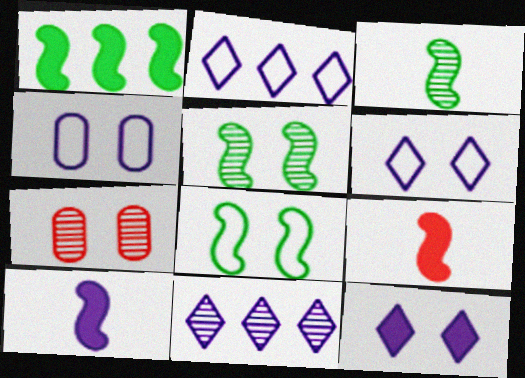[[1, 3, 8], 
[3, 7, 11], 
[4, 10, 11], 
[7, 8, 12]]